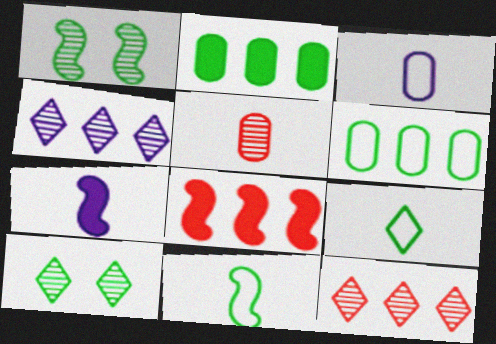[[1, 2, 9], 
[1, 4, 5], 
[2, 10, 11], 
[3, 8, 10], 
[4, 6, 8], 
[5, 7, 9]]